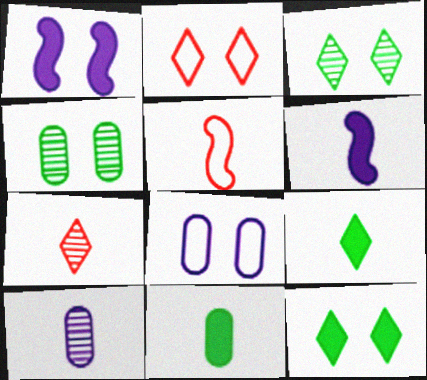[[1, 2, 4], 
[5, 9, 10]]